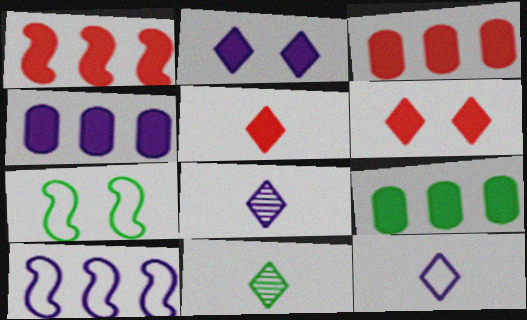[[3, 4, 9], 
[3, 7, 8], 
[5, 11, 12], 
[7, 9, 11]]